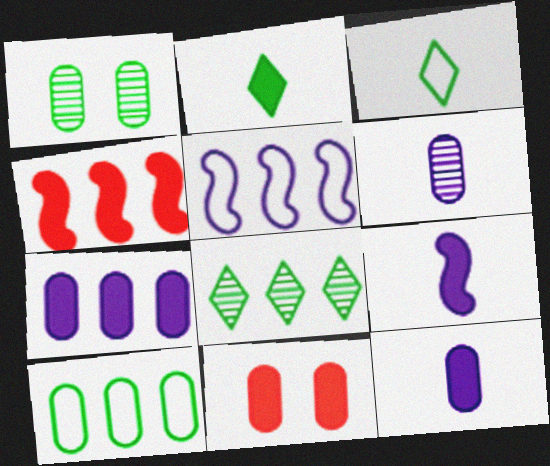[[6, 10, 11]]